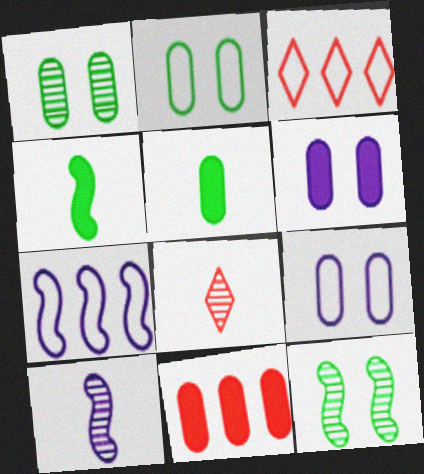[[5, 6, 11]]